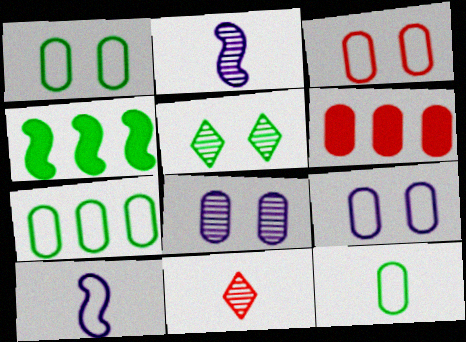[[1, 3, 9], 
[1, 7, 12], 
[4, 5, 12], 
[4, 9, 11], 
[5, 6, 10], 
[6, 8, 12]]